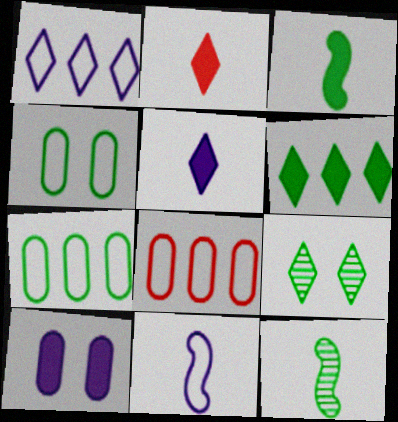[[1, 2, 9], 
[3, 7, 9], 
[4, 6, 12]]